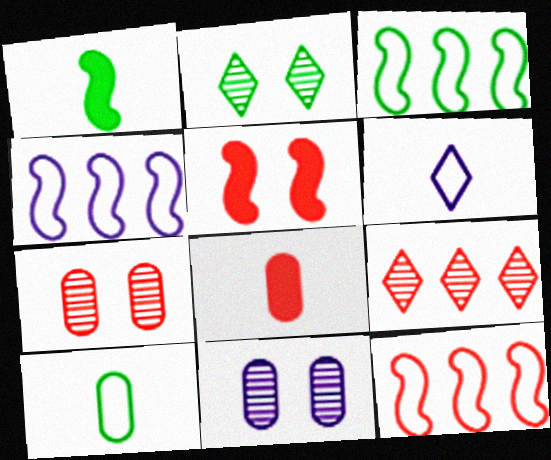[[2, 4, 8], 
[3, 4, 12]]